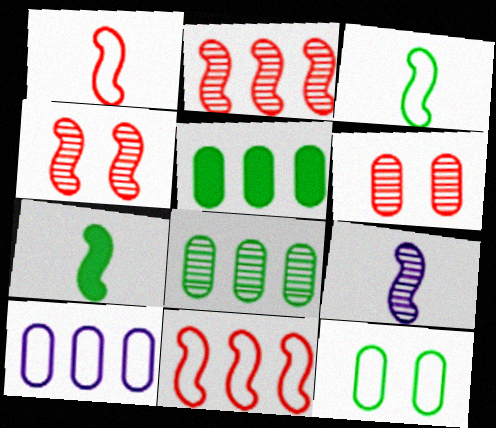[[1, 7, 9]]